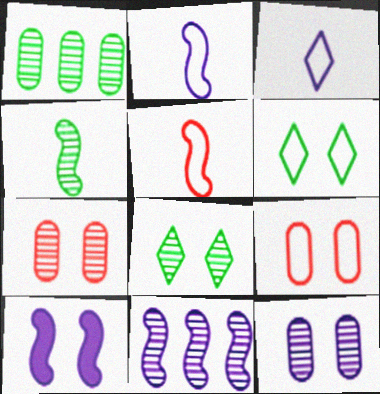[[1, 4, 8], 
[2, 10, 11], 
[6, 7, 10], 
[8, 9, 10]]